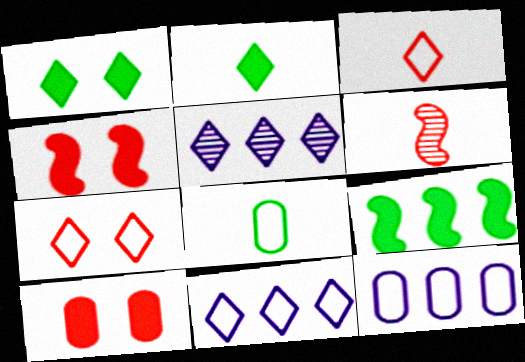[[1, 3, 5], 
[1, 6, 12], 
[2, 5, 7], 
[4, 5, 8]]